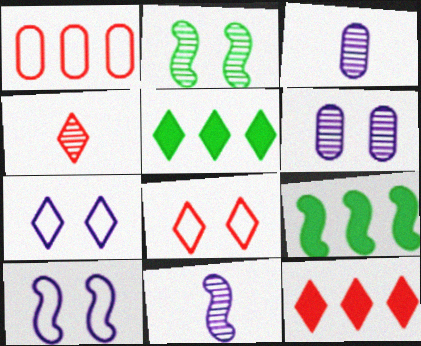[[3, 8, 9], 
[4, 5, 7], 
[4, 8, 12]]